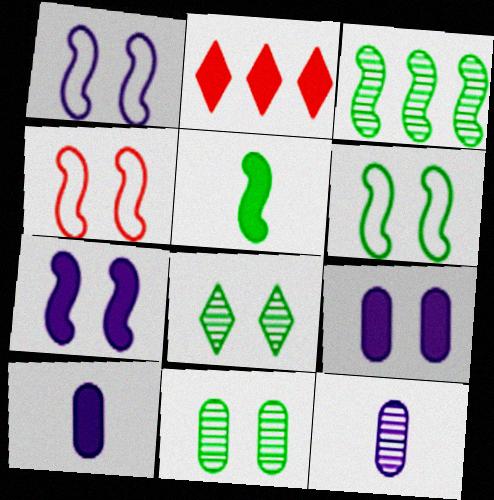[[1, 4, 6], 
[2, 5, 9], 
[2, 6, 12], 
[3, 5, 6], 
[4, 8, 9]]